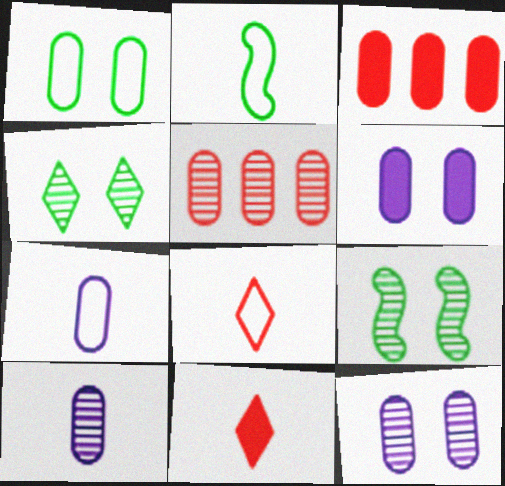[[1, 3, 10], 
[2, 7, 8], 
[2, 10, 11]]